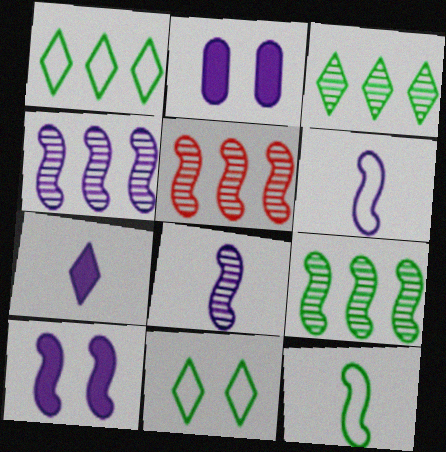[[4, 5, 9], 
[4, 6, 10], 
[5, 10, 12]]